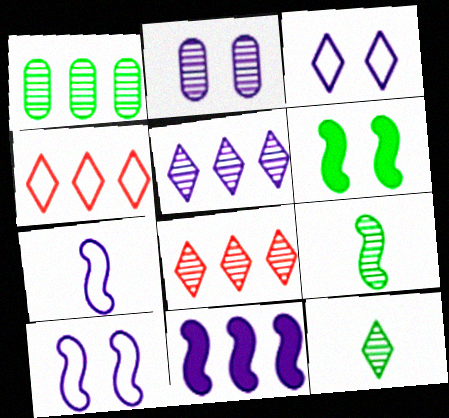[[1, 4, 11], 
[2, 8, 9]]